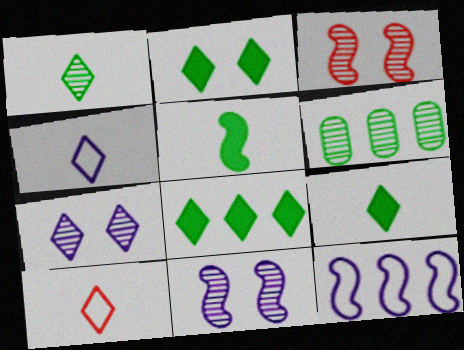[[2, 8, 9], 
[3, 5, 12], 
[7, 8, 10]]